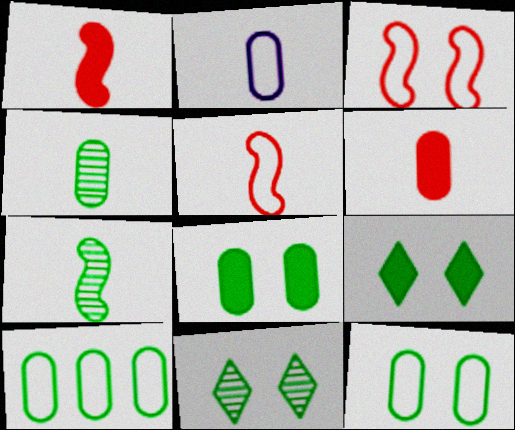[[2, 4, 6], 
[4, 8, 10], 
[7, 9, 10]]